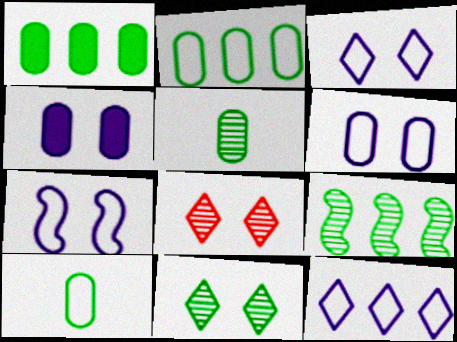[[3, 6, 7], 
[5, 9, 11]]